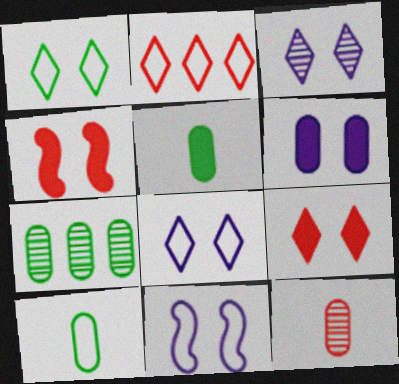[[1, 3, 9], 
[2, 4, 12], 
[2, 10, 11], 
[3, 6, 11]]